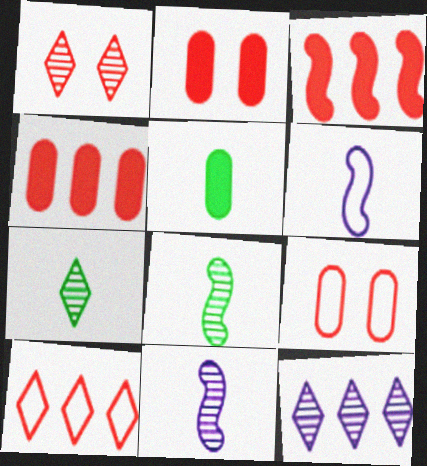[[1, 7, 12]]